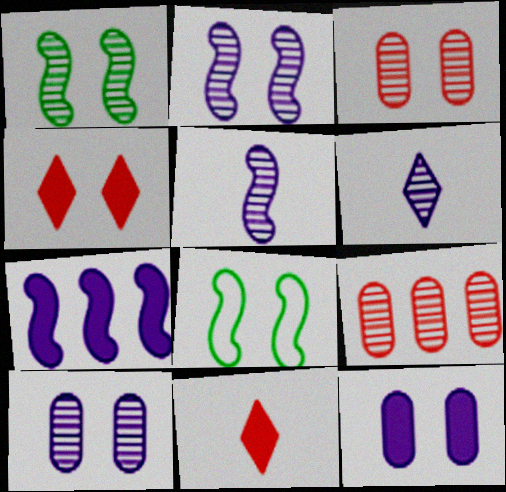[[1, 6, 9], 
[4, 8, 10]]